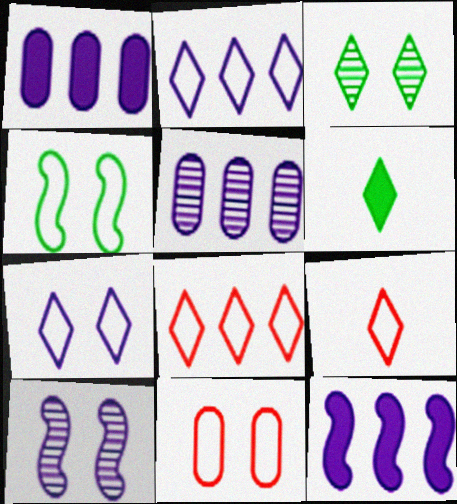[[2, 5, 12], 
[4, 7, 11]]